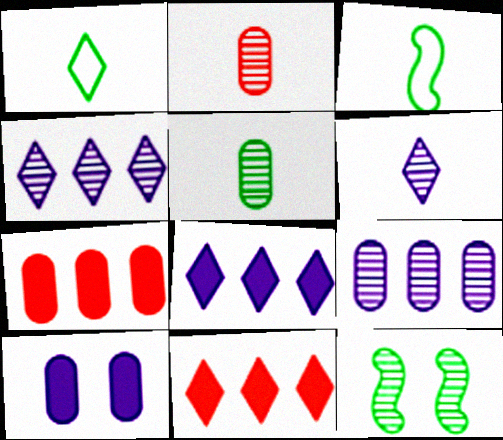[[2, 4, 12]]